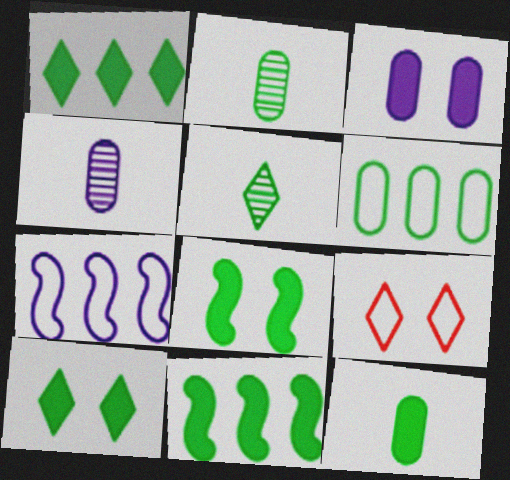[[1, 8, 12], 
[4, 9, 11], 
[5, 6, 8], 
[10, 11, 12]]